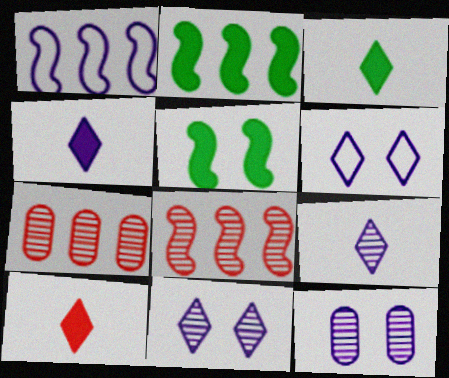[[1, 2, 8], 
[1, 4, 12], 
[3, 4, 10]]